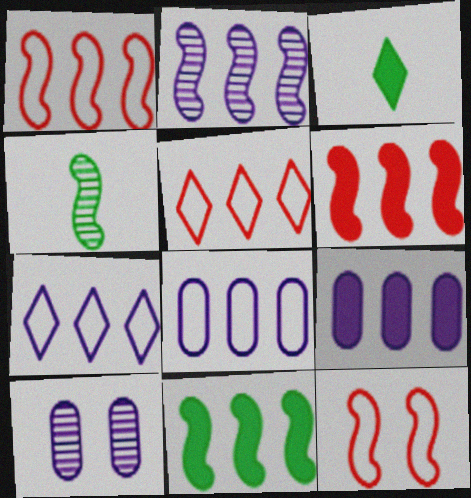[[1, 2, 11], 
[1, 3, 10], 
[2, 7, 9]]